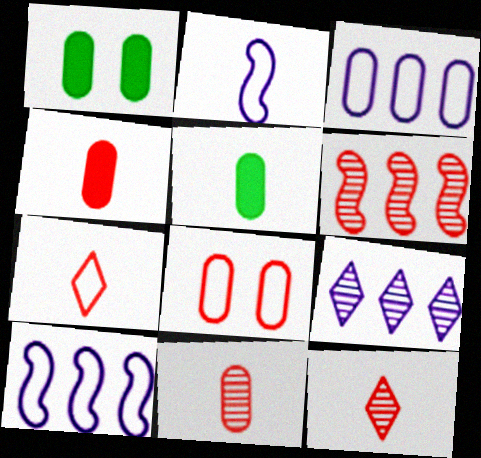[[1, 3, 11], 
[1, 10, 12], 
[2, 5, 12]]